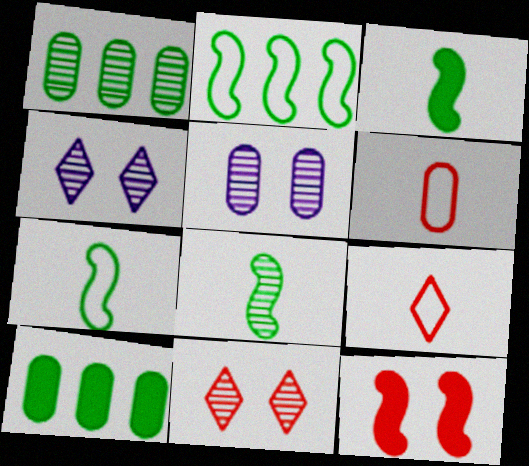[[3, 7, 8], 
[5, 6, 10]]